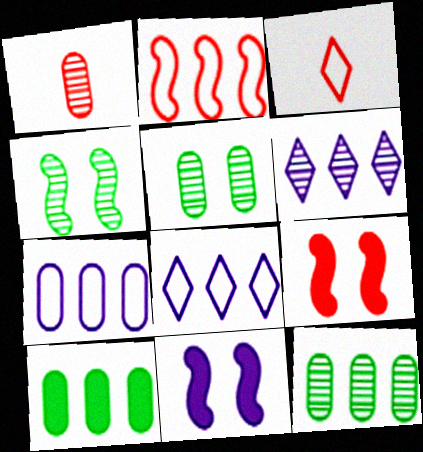[[1, 4, 6], 
[2, 6, 10], 
[3, 11, 12]]